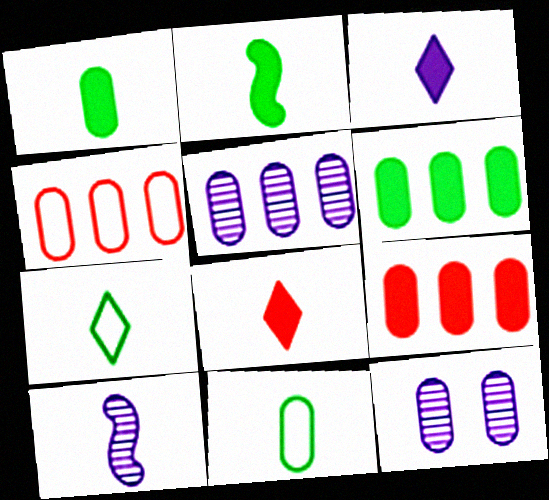[[1, 4, 12], 
[4, 5, 6], 
[8, 10, 11], 
[9, 11, 12]]